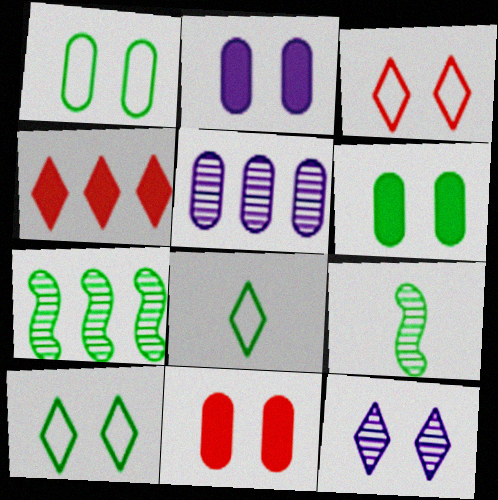[[2, 6, 11], 
[4, 8, 12], 
[6, 7, 8]]